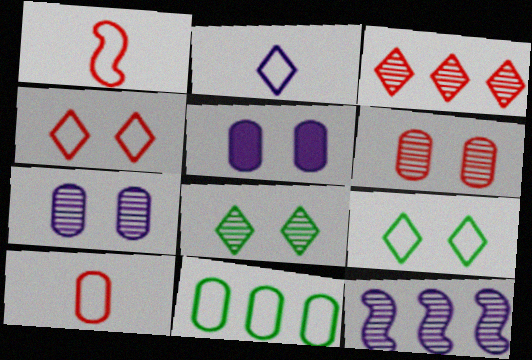[[2, 5, 12]]